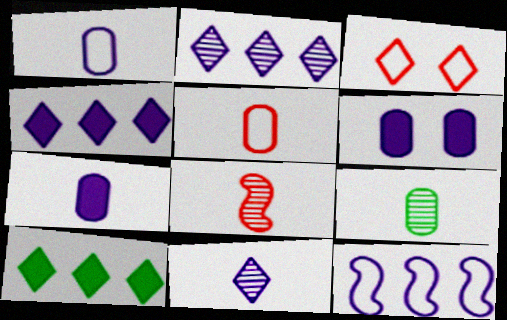[[3, 10, 11], 
[5, 7, 9], 
[6, 11, 12], 
[8, 9, 11]]